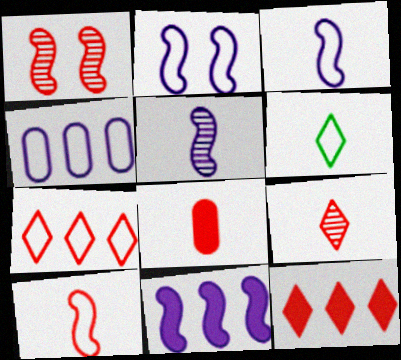[[1, 7, 8], 
[2, 5, 11], 
[5, 6, 8], 
[8, 9, 10]]